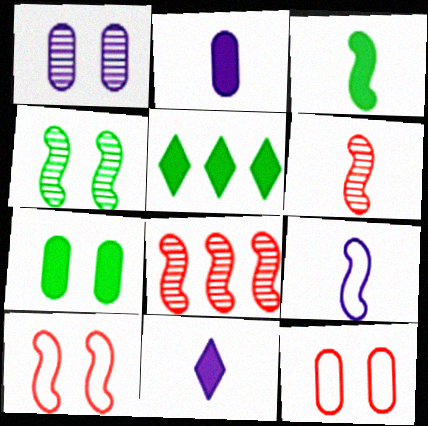[[1, 7, 12], 
[3, 5, 7], 
[3, 6, 9]]